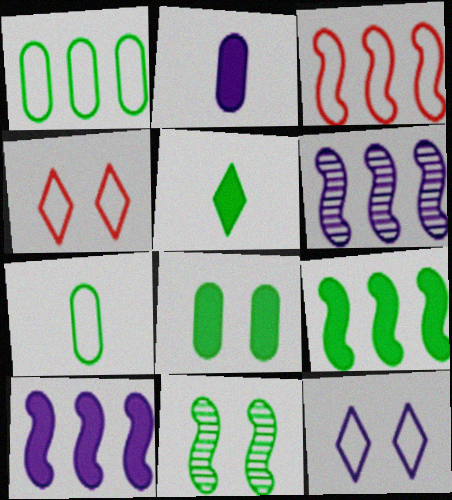[[1, 5, 11], 
[2, 6, 12], 
[3, 6, 9], 
[3, 7, 12], 
[5, 8, 9]]